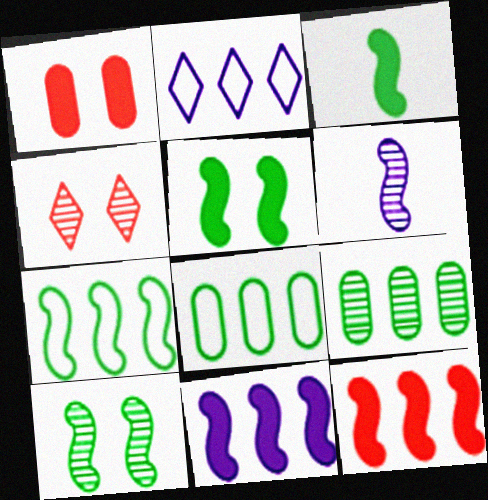[[2, 9, 12], 
[3, 7, 10], 
[4, 6, 9]]